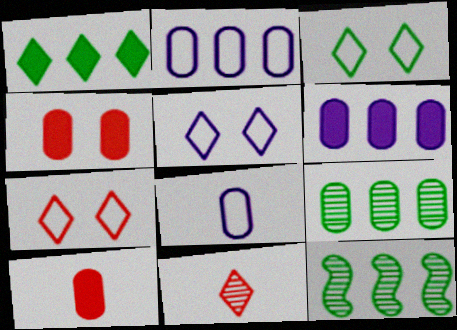[[1, 5, 11], 
[3, 5, 7], 
[4, 8, 9], 
[5, 10, 12]]